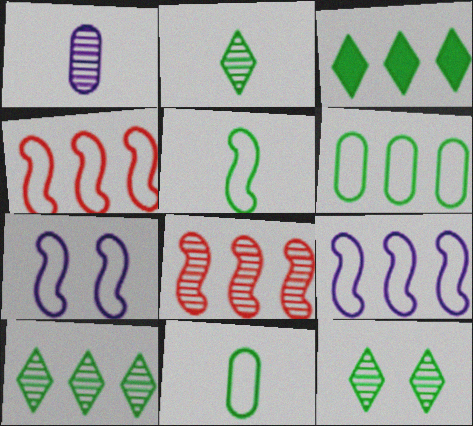[[1, 8, 12], 
[2, 10, 12], 
[4, 5, 7]]